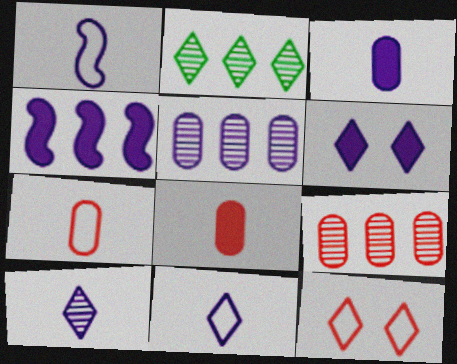[[1, 3, 10], 
[1, 5, 6], 
[3, 4, 6]]